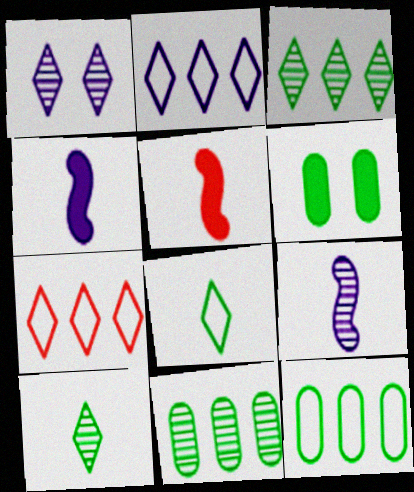[[1, 5, 12], 
[6, 7, 9]]